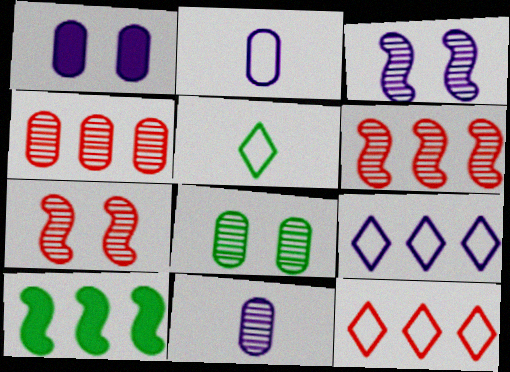[[1, 5, 6], 
[4, 8, 11], 
[4, 9, 10], 
[5, 8, 10]]